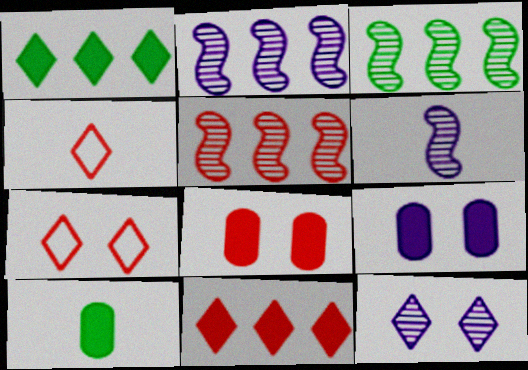[[1, 4, 12], 
[2, 3, 5], 
[2, 7, 10], 
[3, 4, 9], 
[4, 5, 8], 
[4, 6, 10]]